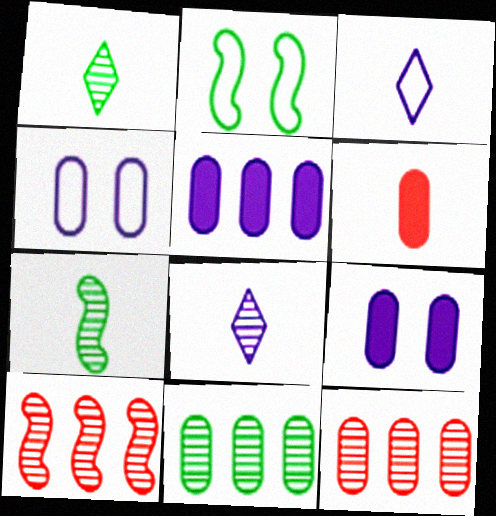[[3, 6, 7], 
[4, 6, 11]]